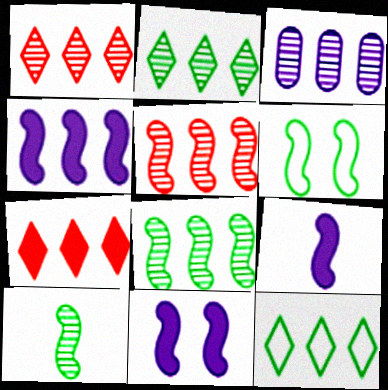[[1, 3, 8], 
[2, 3, 5], 
[4, 9, 11], 
[5, 6, 9]]